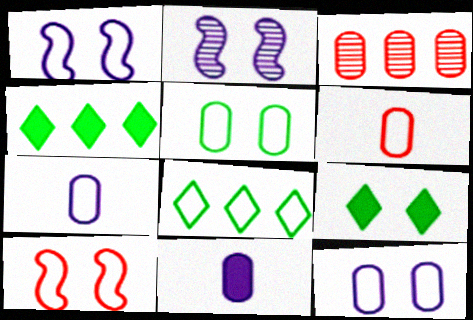[[1, 6, 8], 
[2, 4, 6], 
[3, 5, 11], 
[7, 8, 10]]